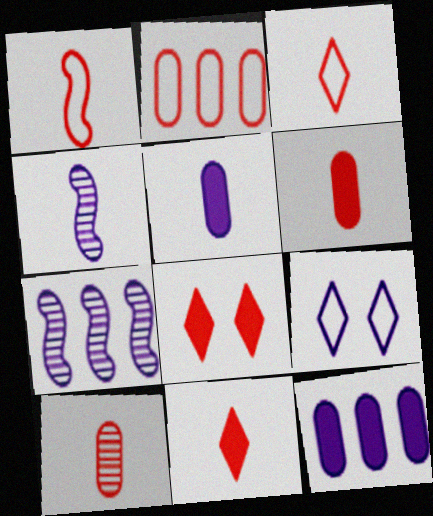[[1, 10, 11], 
[4, 9, 12], 
[5, 7, 9]]